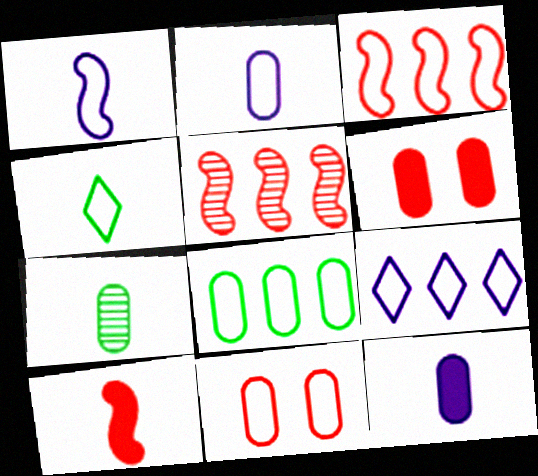[[2, 8, 11], 
[3, 8, 9]]